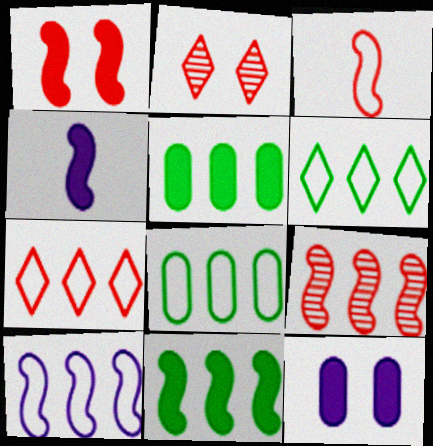[[1, 3, 9], 
[1, 4, 11], 
[2, 4, 8], 
[7, 8, 10], 
[9, 10, 11]]